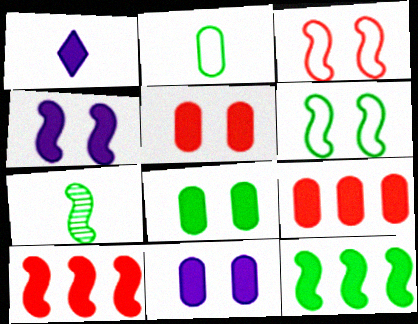[[1, 5, 12], 
[1, 8, 10], 
[5, 8, 11], 
[6, 7, 12]]